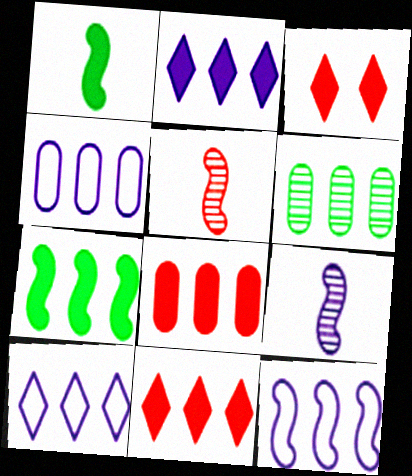[[2, 7, 8], 
[4, 6, 8], 
[4, 10, 12], 
[6, 11, 12]]